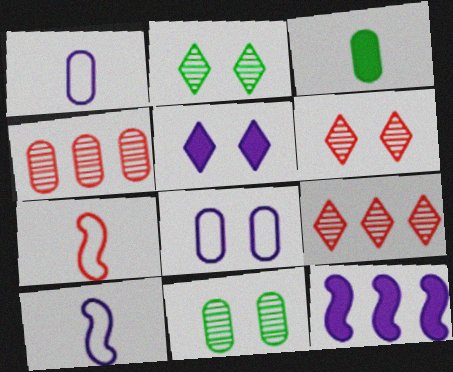[[3, 4, 8]]